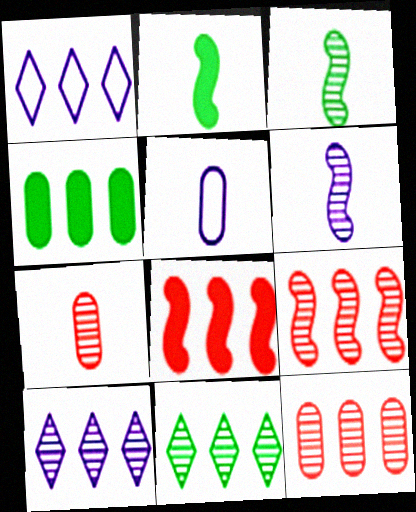[[1, 4, 9]]